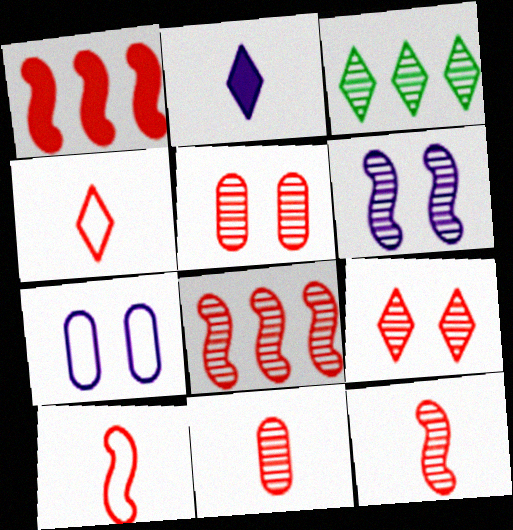[[1, 4, 5], 
[3, 6, 11], 
[8, 9, 11]]